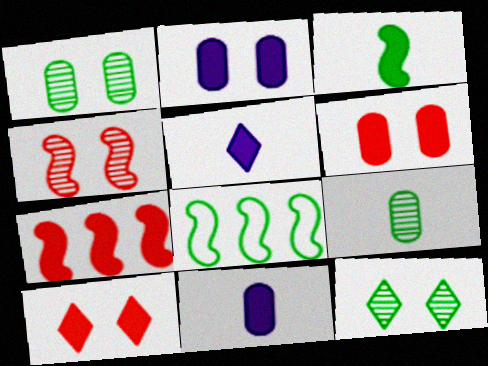[]